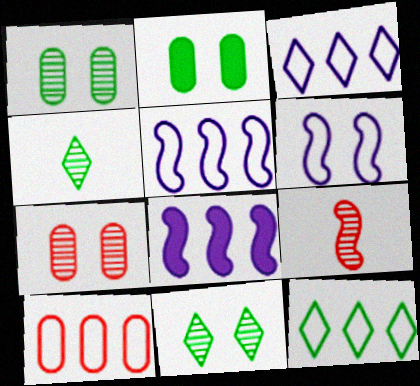[[2, 3, 9], 
[5, 10, 12]]